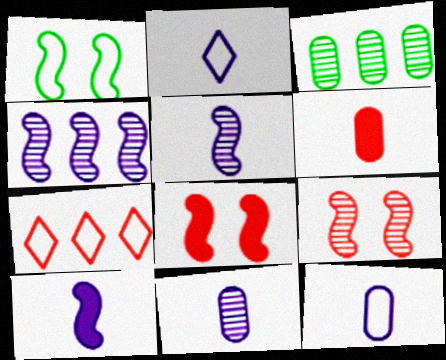[[1, 7, 12], 
[2, 3, 8], 
[2, 10, 11], 
[6, 7, 9]]